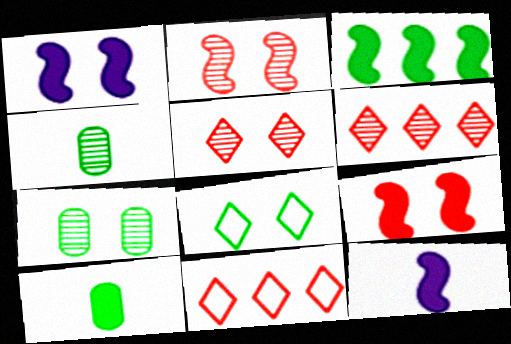[[1, 4, 11], 
[3, 4, 8], 
[3, 9, 12], 
[7, 11, 12]]